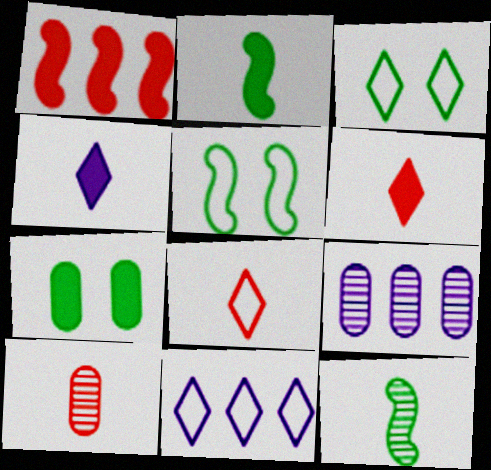[[1, 4, 7], 
[3, 8, 11], 
[5, 6, 9]]